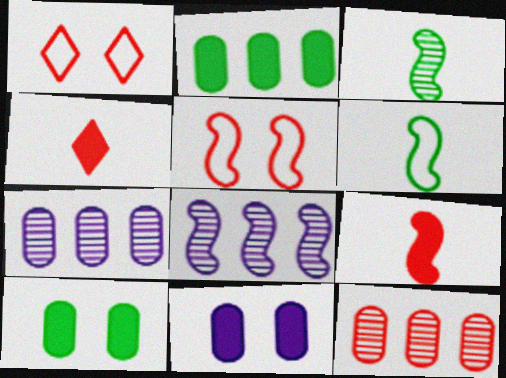[[1, 9, 12], 
[4, 5, 12]]